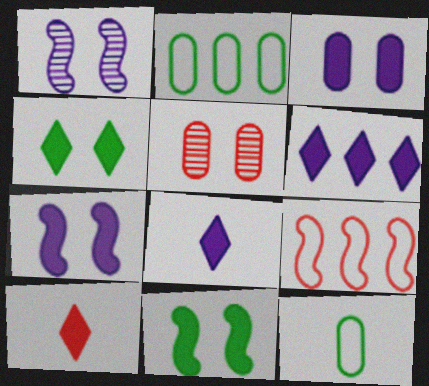[[1, 2, 10], 
[4, 6, 10], 
[5, 9, 10]]